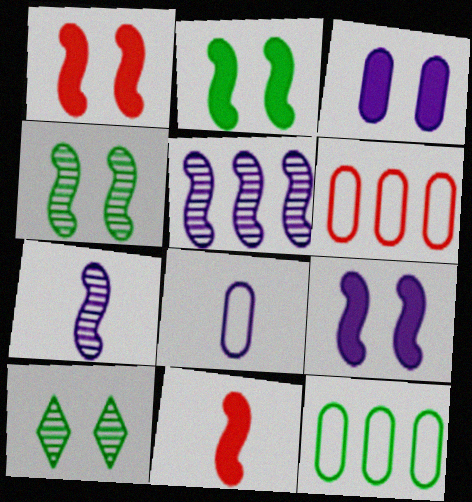[[1, 2, 9]]